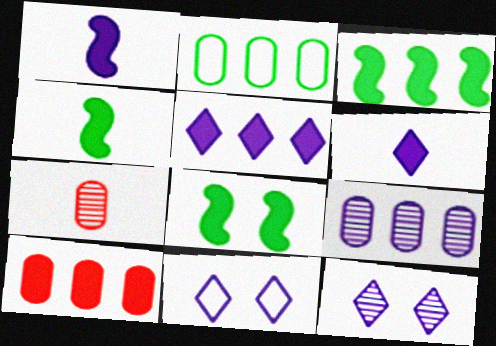[[1, 9, 11], 
[2, 9, 10], 
[3, 4, 8], 
[3, 5, 10], 
[3, 7, 11], 
[6, 8, 10]]